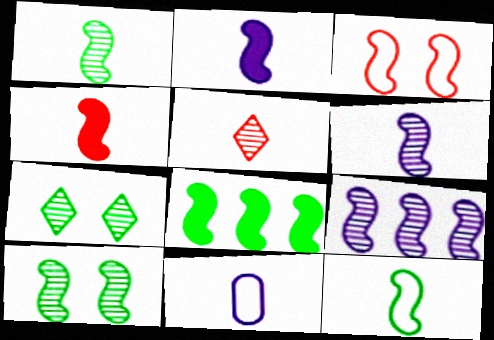[[3, 6, 8], 
[4, 6, 12], 
[8, 10, 12]]